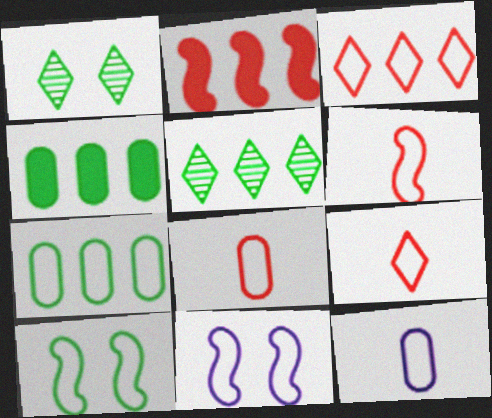[[1, 2, 12], 
[3, 10, 12], 
[6, 8, 9], 
[7, 9, 11]]